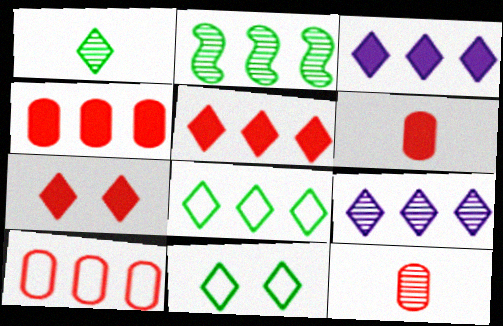[[2, 3, 10], 
[5, 8, 9]]